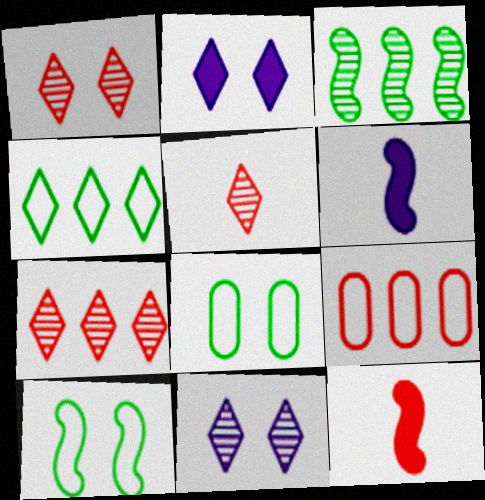[[1, 5, 7], 
[1, 9, 12], 
[2, 4, 5], 
[6, 7, 8]]